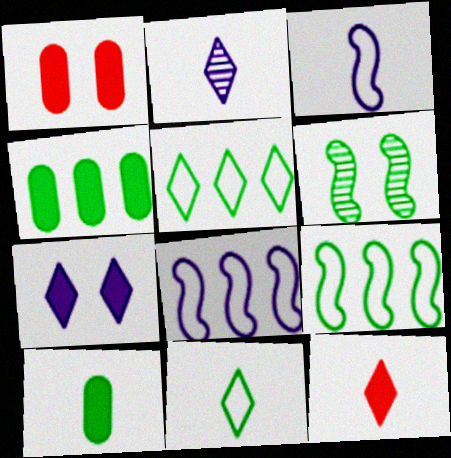[[1, 2, 9], 
[2, 11, 12], 
[4, 6, 11], 
[5, 6, 10]]